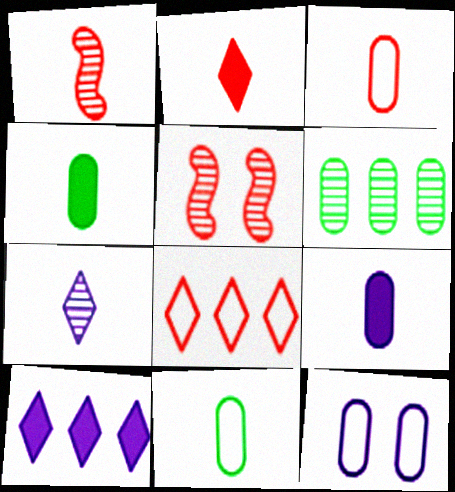[[1, 2, 3], 
[5, 6, 7], 
[5, 10, 11]]